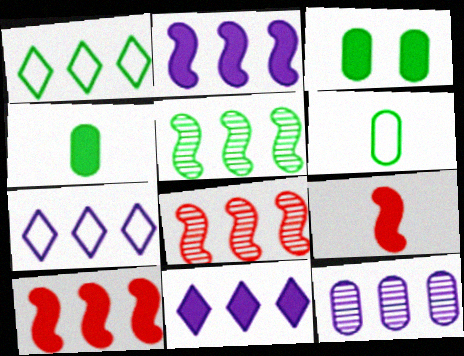[[1, 10, 12], 
[2, 7, 12], 
[3, 9, 11]]